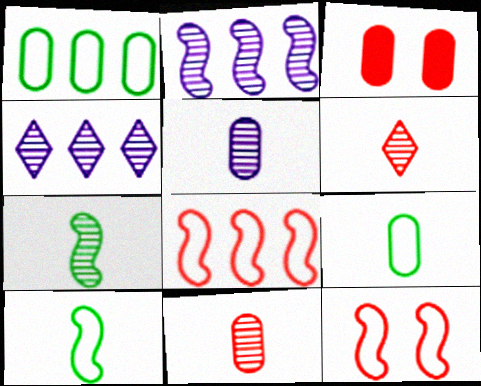[[1, 3, 5], 
[3, 4, 10], 
[3, 6, 8], 
[5, 6, 7]]